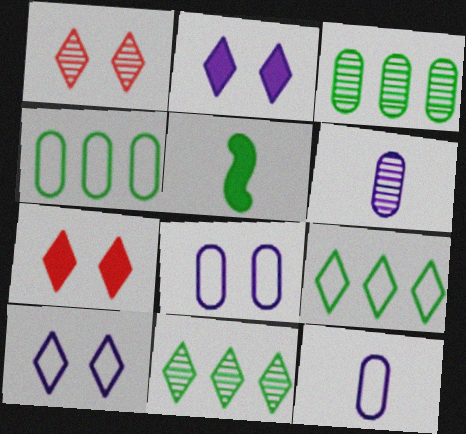[]